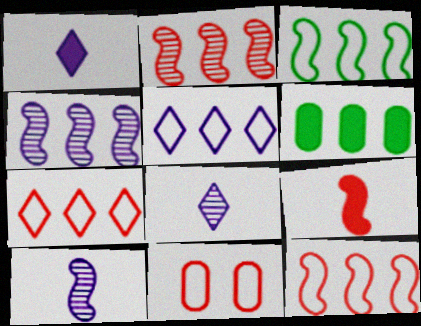[[2, 5, 6], 
[4, 6, 7]]